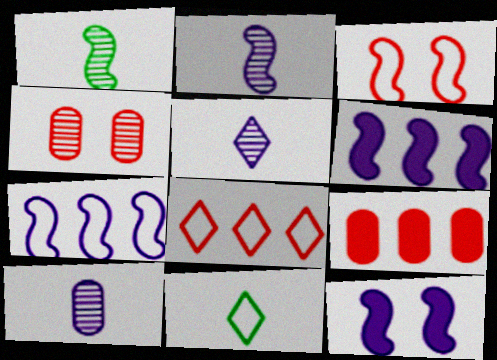[[1, 3, 6], 
[2, 5, 10], 
[2, 7, 12], 
[4, 6, 11]]